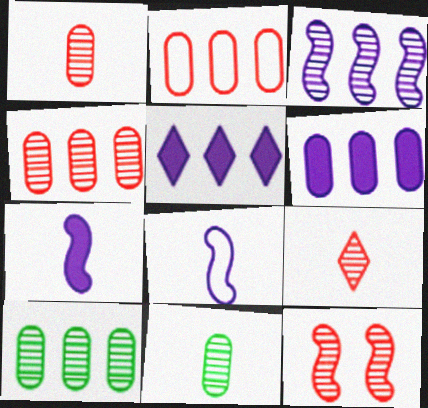[[2, 6, 10], 
[4, 9, 12]]